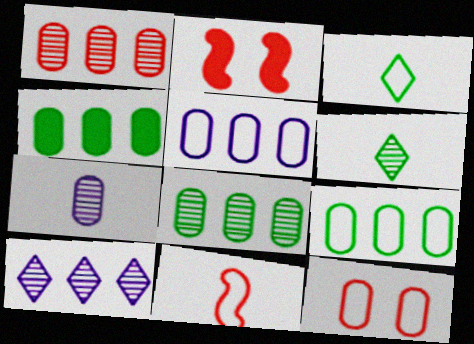[[1, 4, 5], 
[2, 5, 6], 
[4, 7, 12], 
[4, 8, 9]]